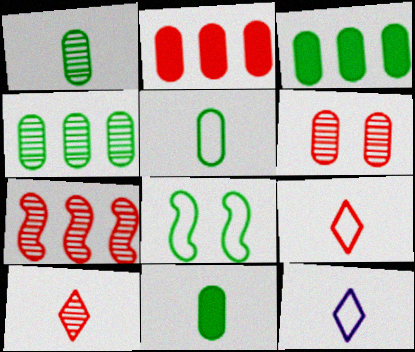[[1, 5, 11], 
[6, 7, 10]]